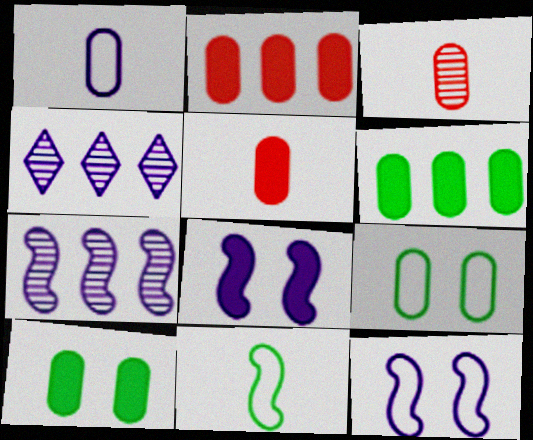[[1, 4, 8]]